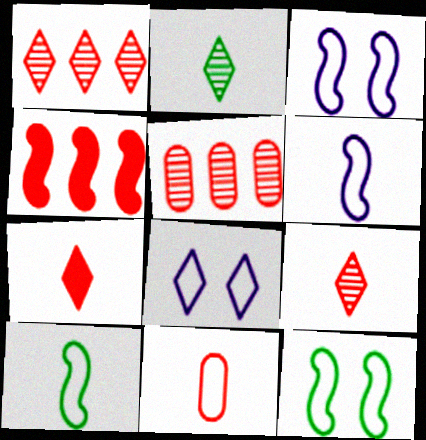[]